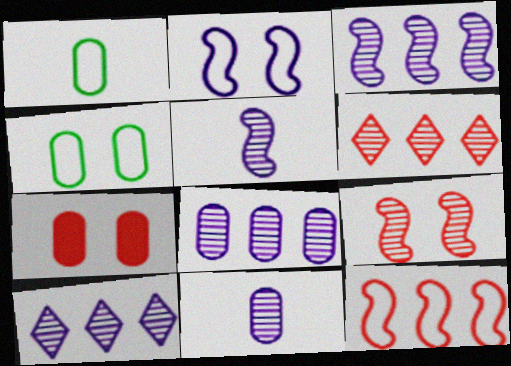[[1, 7, 8], 
[3, 8, 10]]